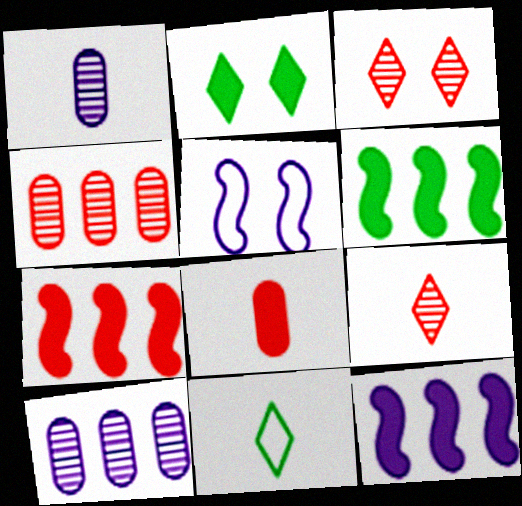[[2, 8, 12], 
[6, 7, 12]]